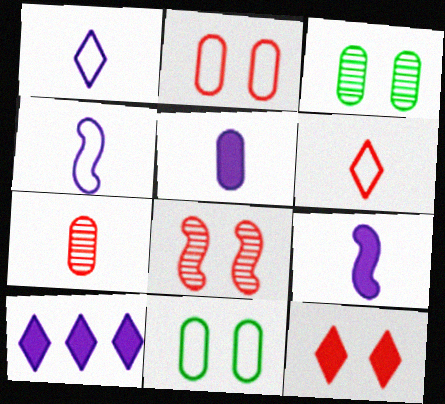[[2, 8, 12]]